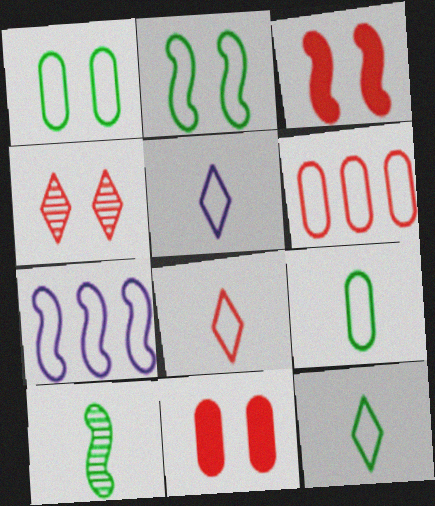[[1, 7, 8], 
[2, 5, 6], 
[3, 7, 10], 
[5, 8, 12]]